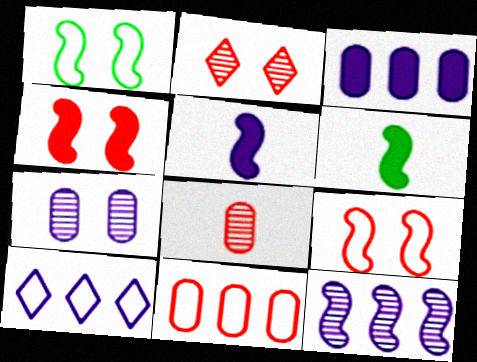[[3, 10, 12], 
[5, 7, 10], 
[6, 9, 12]]